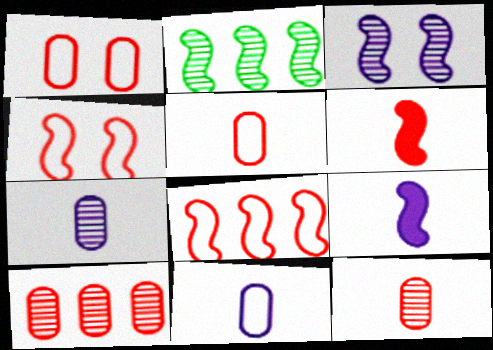[[2, 4, 9]]